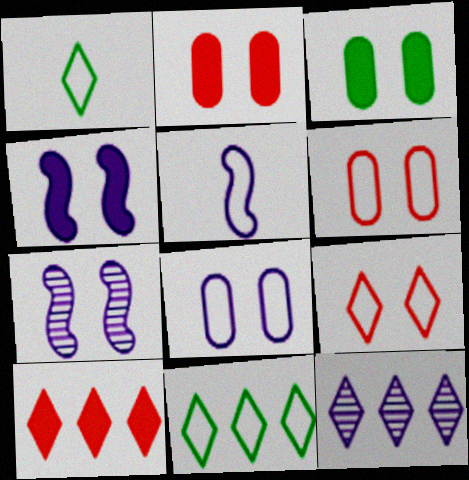[[3, 7, 9], 
[5, 6, 11], 
[10, 11, 12]]